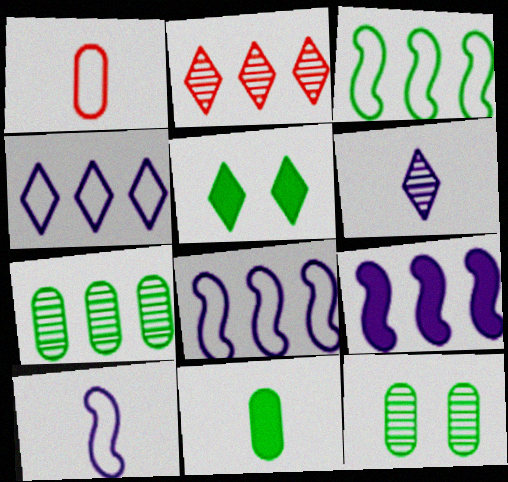[]